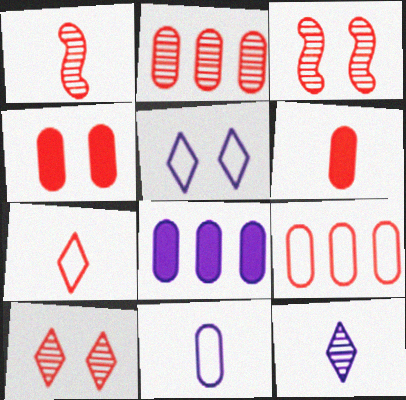[[1, 2, 10], 
[1, 6, 7]]